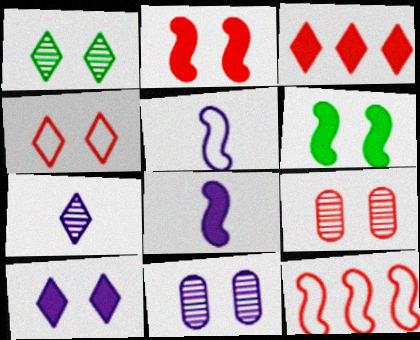[[1, 4, 10], 
[2, 4, 9], 
[4, 6, 11]]